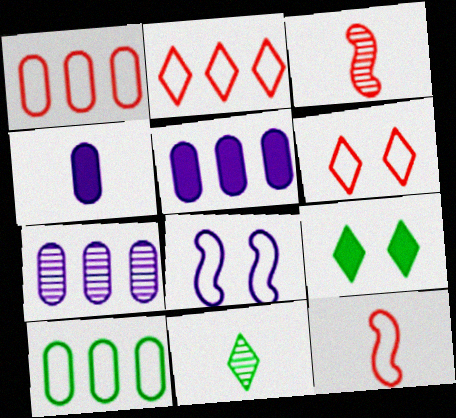[[1, 6, 12], 
[4, 11, 12], 
[7, 9, 12]]